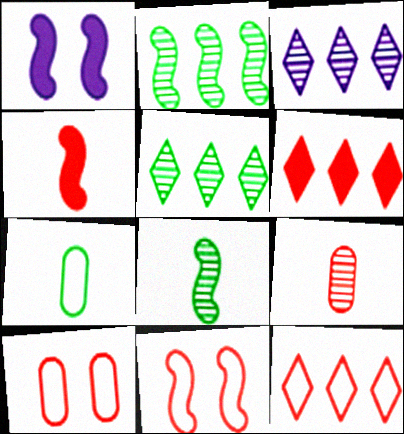[[6, 9, 11]]